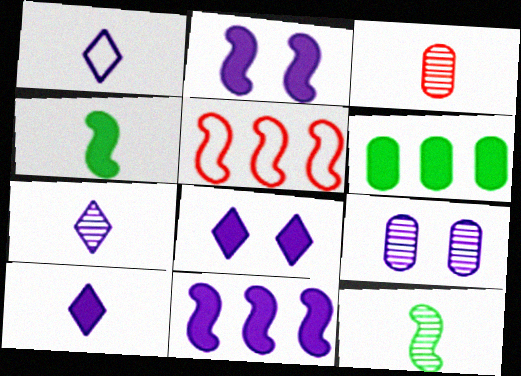[[1, 3, 4], 
[1, 7, 10], 
[1, 9, 11], 
[2, 5, 12], 
[3, 7, 12]]